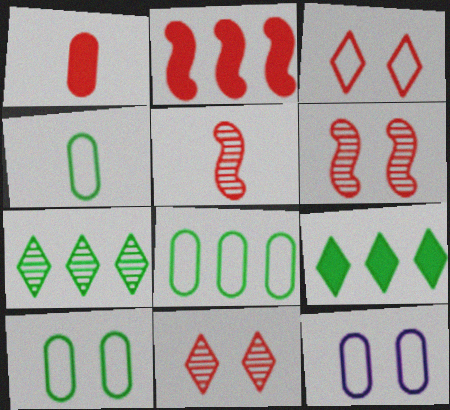[[4, 8, 10], 
[5, 9, 12]]